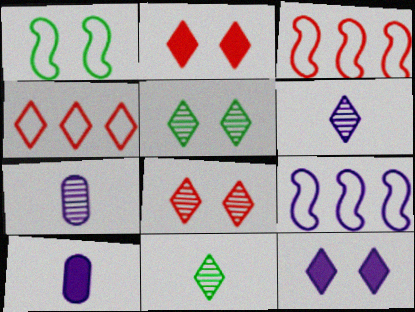[[3, 5, 10], 
[4, 11, 12], 
[7, 9, 12]]